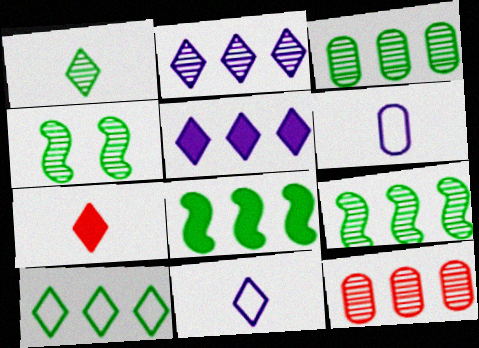[[1, 3, 4], 
[1, 7, 11], 
[2, 9, 12], 
[3, 8, 10]]